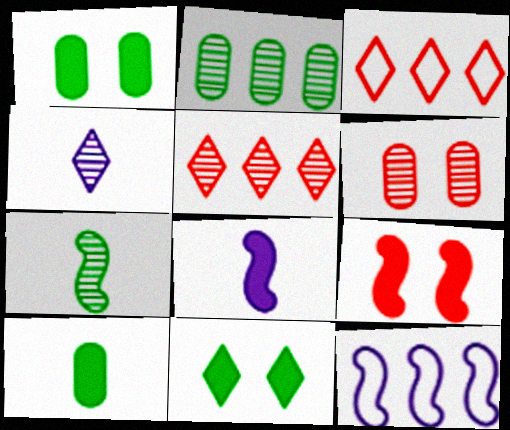[[3, 4, 11], 
[7, 9, 12]]